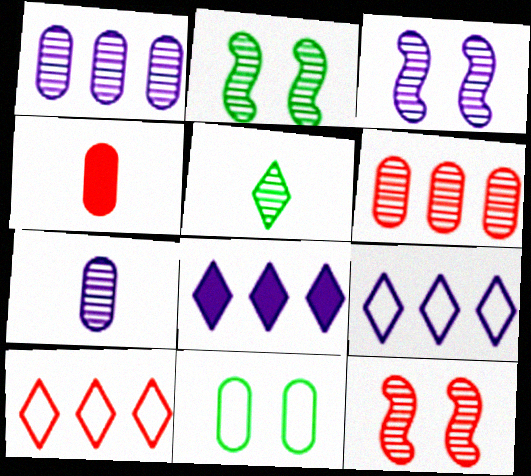[[1, 4, 11], 
[1, 5, 12], 
[2, 3, 12], 
[2, 4, 9], 
[3, 5, 6], 
[4, 10, 12]]